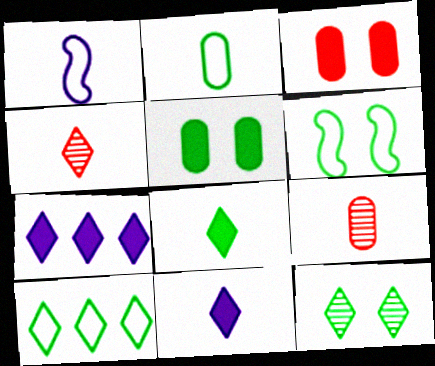[[1, 8, 9], 
[2, 6, 10], 
[5, 6, 12], 
[6, 7, 9], 
[8, 10, 12]]